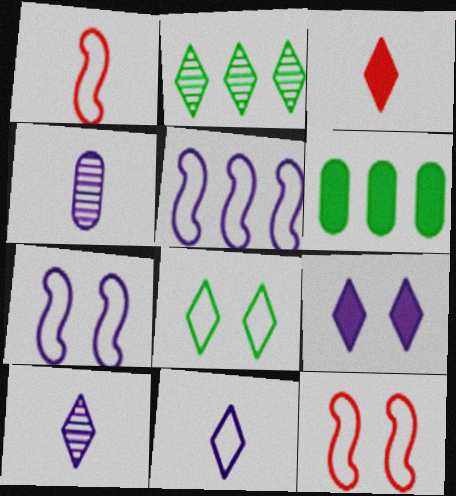[[4, 5, 9], 
[6, 10, 12]]